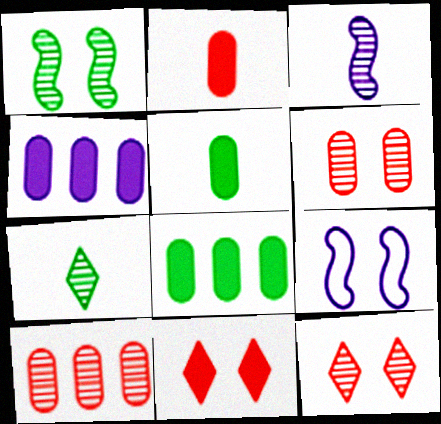[]